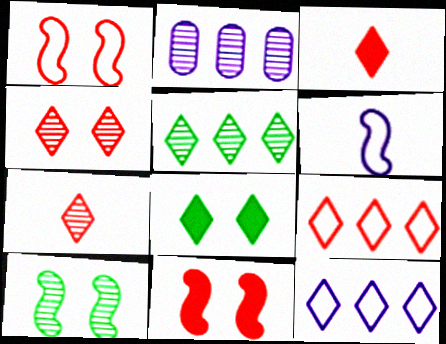[[2, 7, 10], 
[3, 4, 9], 
[7, 8, 12]]